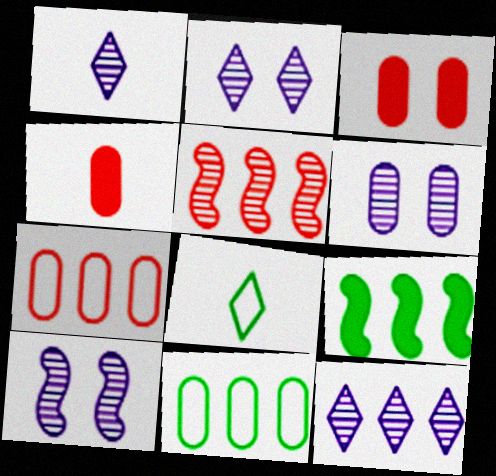[[1, 2, 12], 
[2, 6, 10], 
[4, 6, 11], 
[7, 9, 12]]